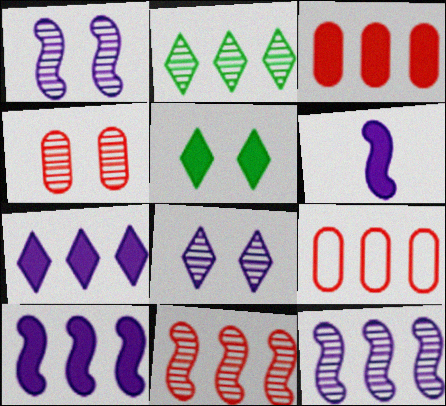[[2, 9, 10], 
[3, 5, 6]]